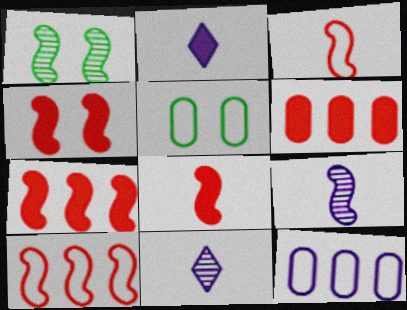[[4, 7, 8], 
[5, 7, 11]]